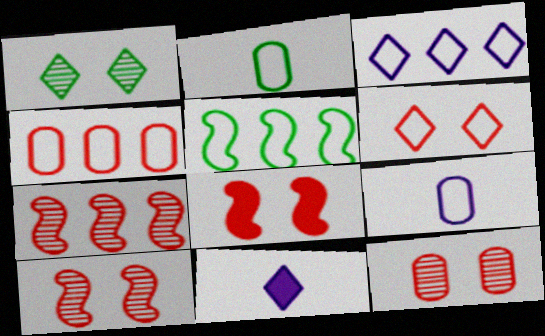[[3, 4, 5], 
[5, 6, 9], 
[5, 11, 12], 
[6, 8, 12]]